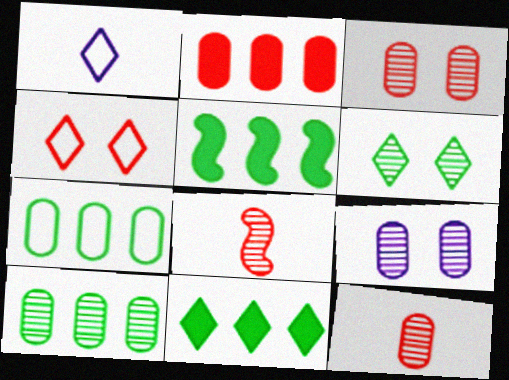[[1, 3, 5], 
[2, 4, 8], 
[9, 10, 12]]